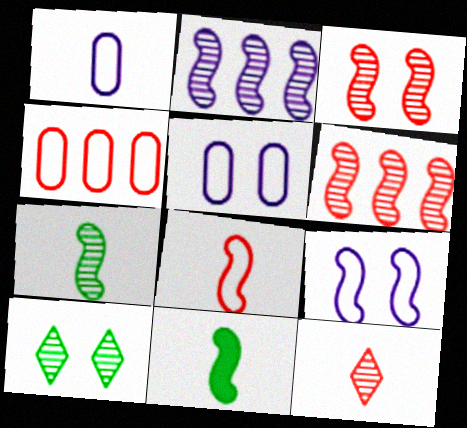[[1, 11, 12], 
[2, 3, 7], 
[6, 9, 11]]